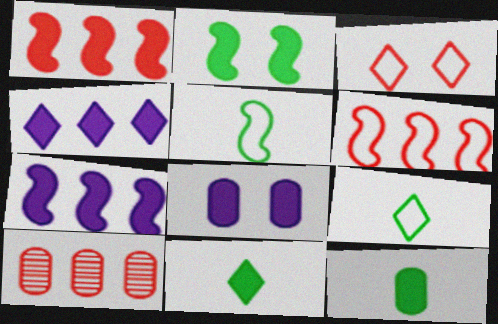[[1, 8, 11]]